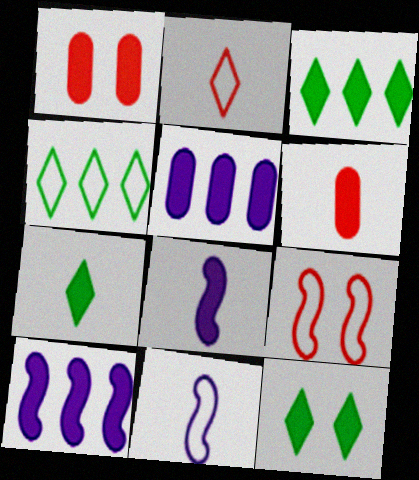[[1, 3, 8], 
[1, 7, 10], 
[3, 7, 12], 
[6, 7, 8], 
[6, 10, 12]]